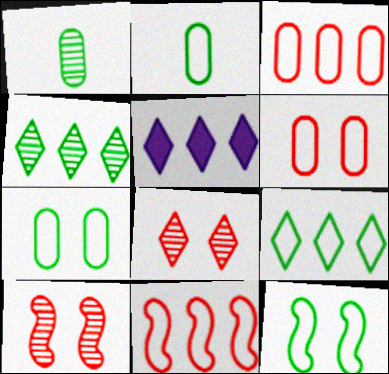[[2, 5, 10], 
[2, 9, 12]]